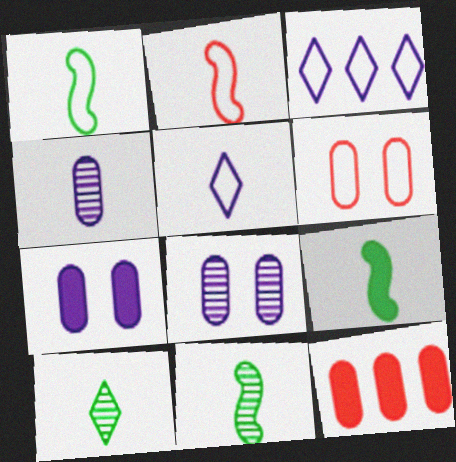[[1, 3, 6], 
[1, 9, 11]]